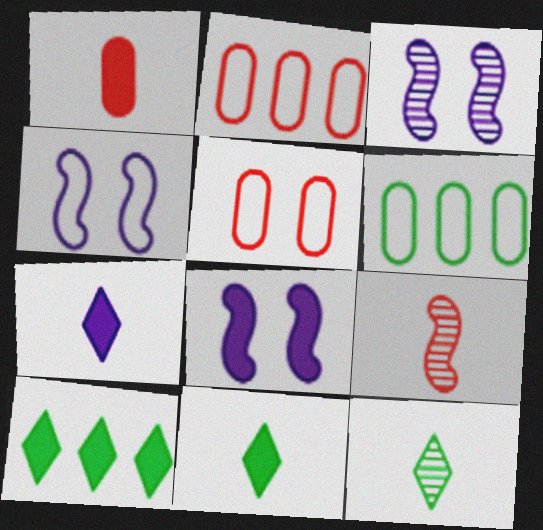[[1, 8, 10], 
[2, 3, 11], 
[2, 8, 12], 
[3, 4, 8]]